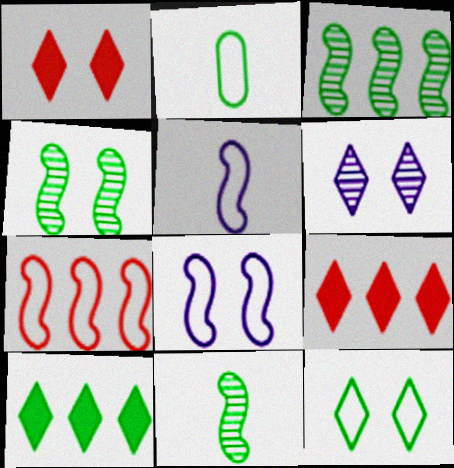[[1, 6, 12], 
[2, 4, 10], 
[3, 4, 11]]